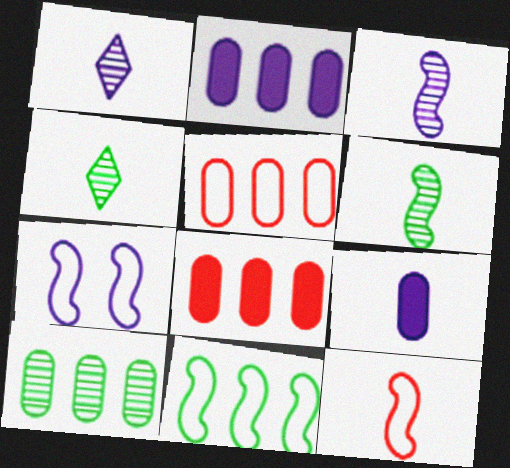[[1, 2, 7], 
[2, 5, 10], 
[4, 7, 8], 
[4, 9, 12], 
[7, 11, 12]]